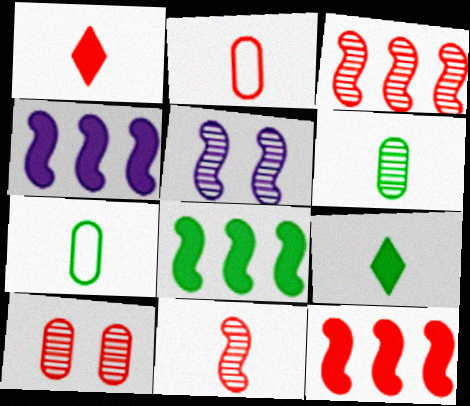[[1, 2, 11], 
[4, 8, 12]]